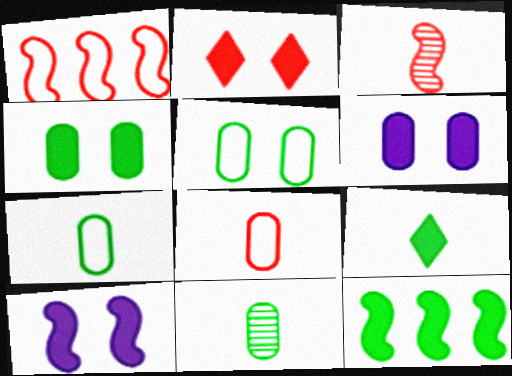[[2, 4, 10], 
[4, 9, 12]]